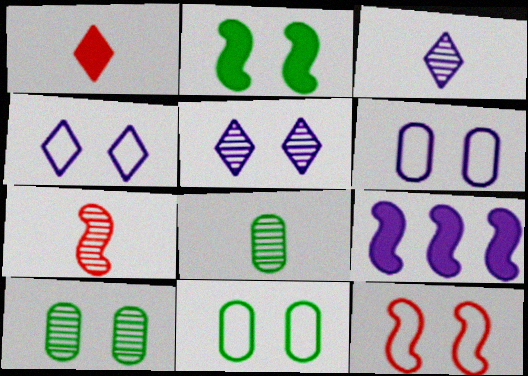[[3, 6, 9], 
[3, 7, 8], 
[4, 11, 12]]